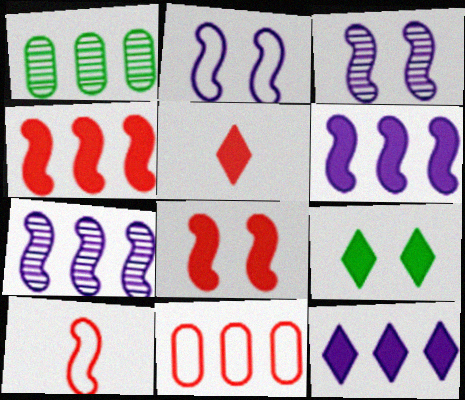[[1, 2, 5], 
[5, 9, 12]]